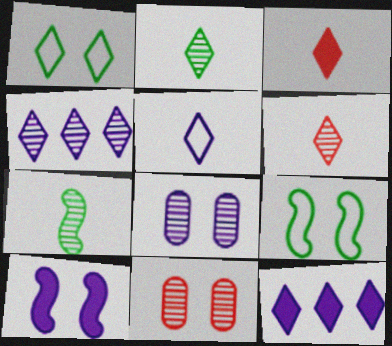[[1, 3, 4], 
[1, 6, 12], 
[1, 10, 11], 
[2, 3, 5], 
[4, 7, 11]]